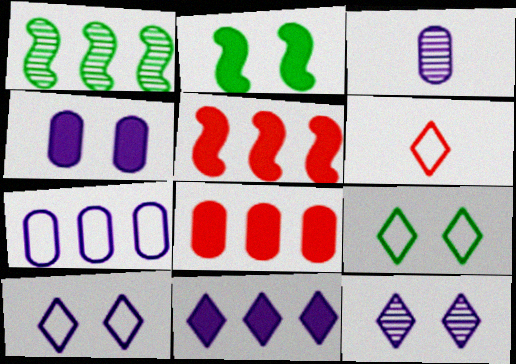[[1, 4, 6], 
[3, 4, 7], 
[3, 5, 9]]